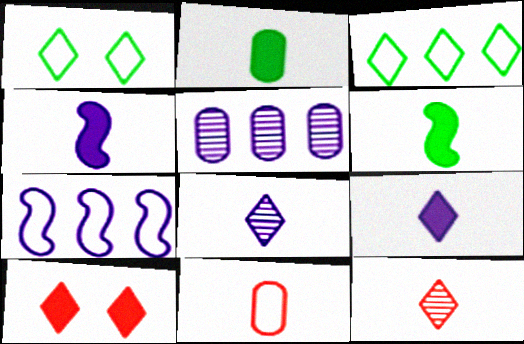[[1, 7, 11], 
[3, 8, 10], 
[6, 8, 11]]